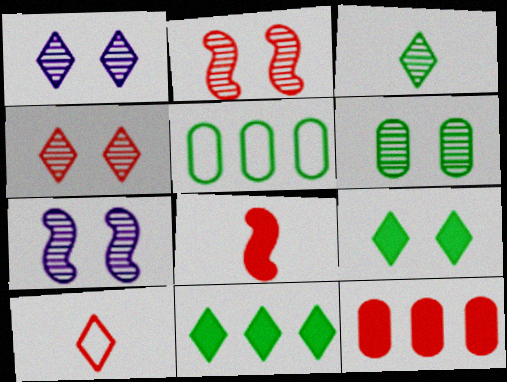[[1, 2, 6], 
[1, 5, 8], 
[1, 10, 11], 
[2, 10, 12], 
[4, 6, 7]]